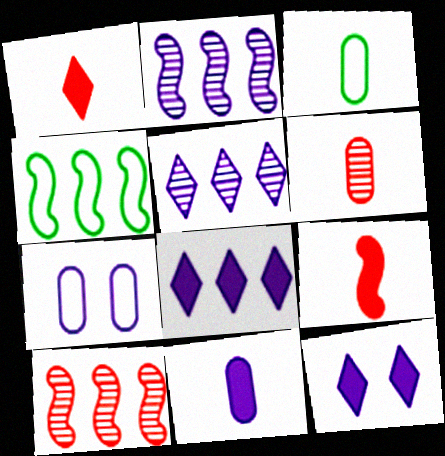[[3, 6, 11], 
[3, 10, 12], 
[4, 6, 12]]